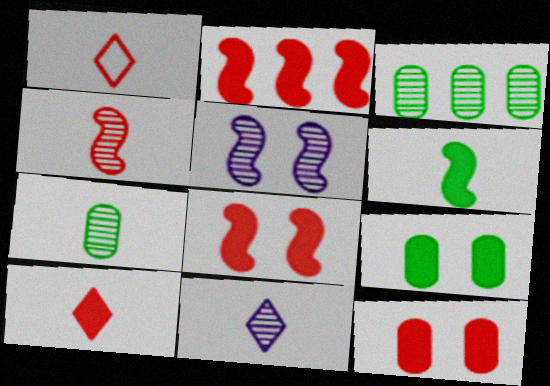[[2, 10, 12], 
[4, 7, 11]]